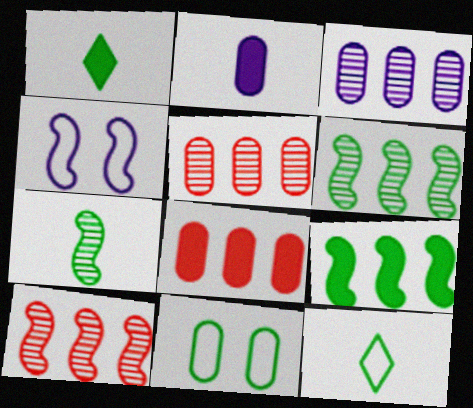[[1, 4, 5], 
[1, 6, 11], 
[2, 5, 11]]